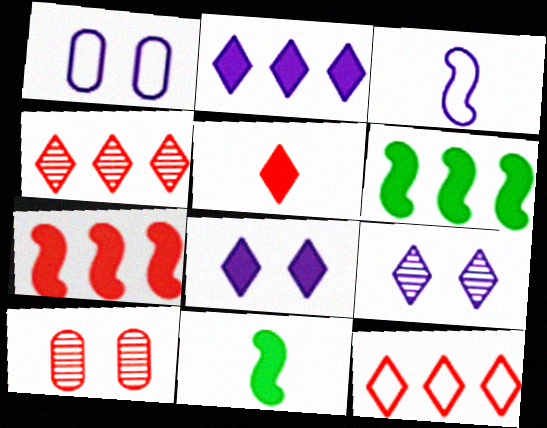[[1, 4, 11]]